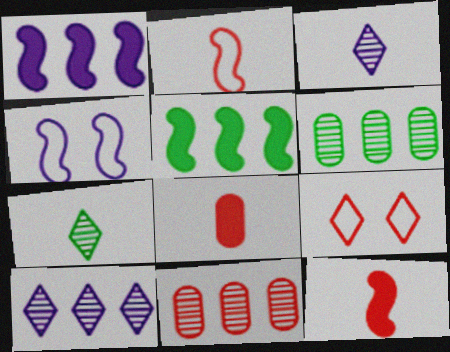[[9, 11, 12]]